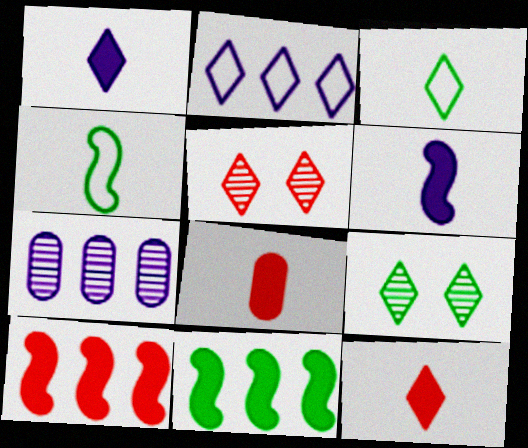[[2, 9, 12]]